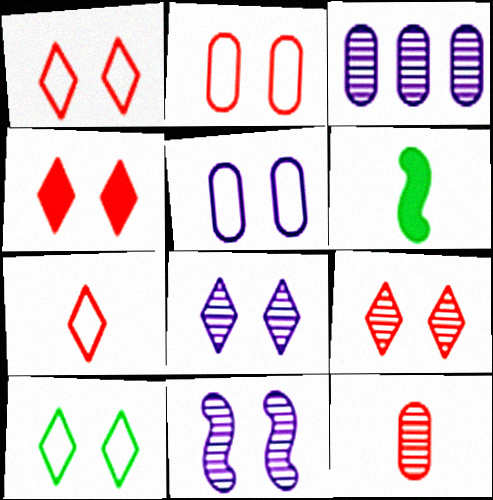[[1, 3, 6], 
[1, 4, 9], 
[4, 8, 10]]